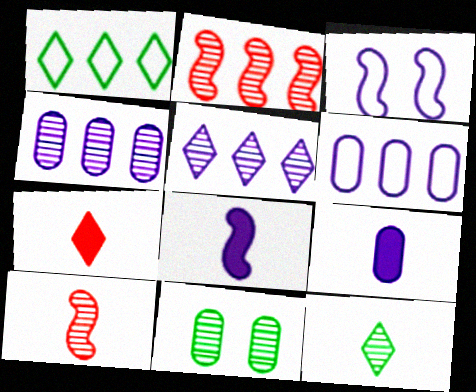[[3, 5, 9], 
[5, 10, 11]]